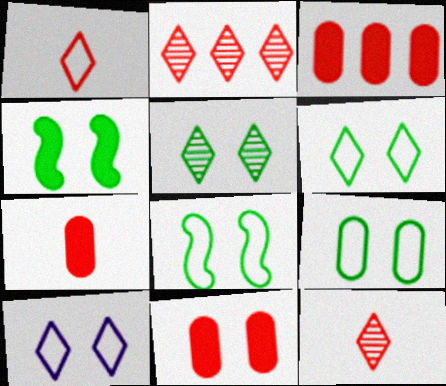[[3, 7, 11], 
[4, 5, 9], 
[6, 8, 9]]